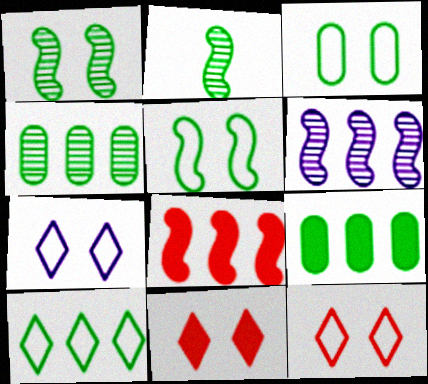[]